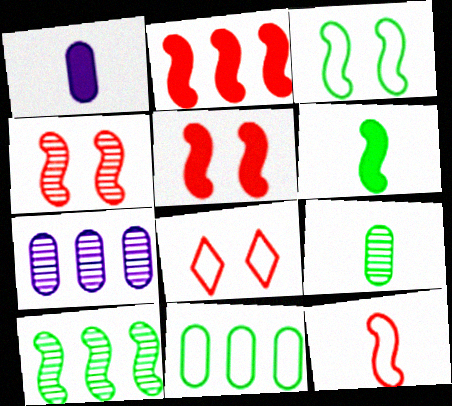[[1, 8, 10], 
[2, 4, 12], 
[3, 6, 10], 
[6, 7, 8]]